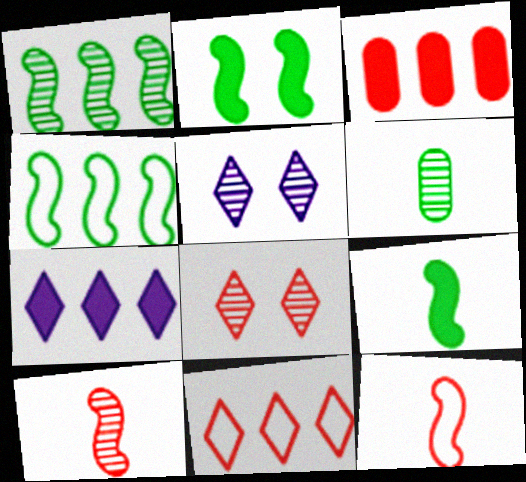[[3, 8, 12]]